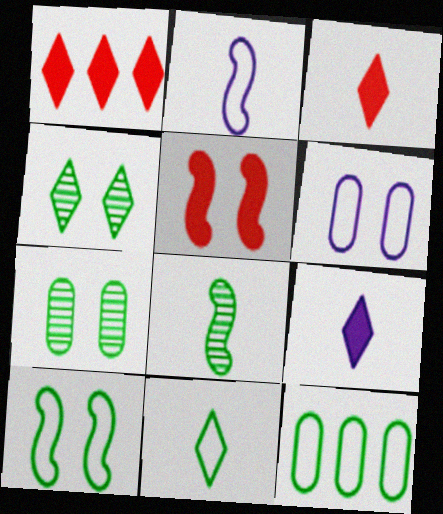[[1, 2, 7], 
[1, 6, 8], 
[4, 5, 6], 
[10, 11, 12]]